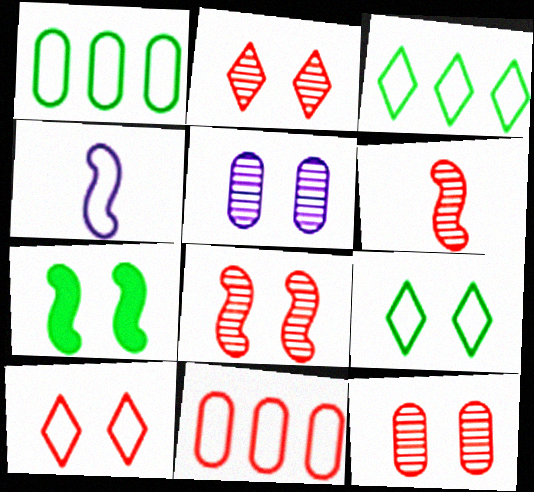[[1, 4, 10], 
[2, 8, 12], 
[4, 9, 11], 
[5, 7, 10]]